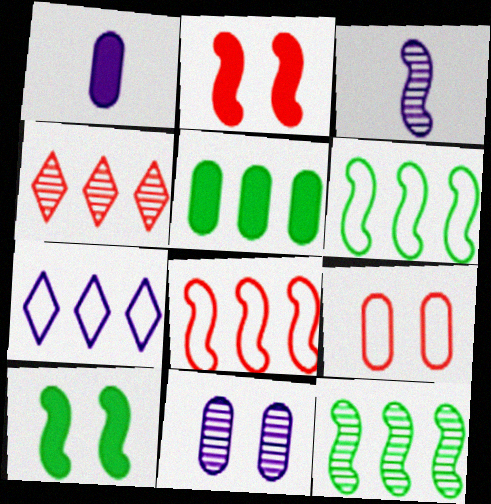[[2, 3, 6], 
[3, 8, 10]]